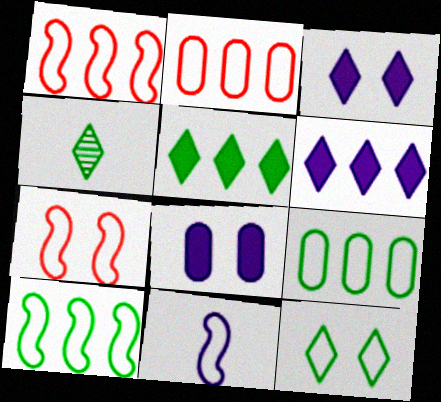[[1, 4, 8], 
[2, 11, 12], 
[4, 5, 12], 
[7, 10, 11]]